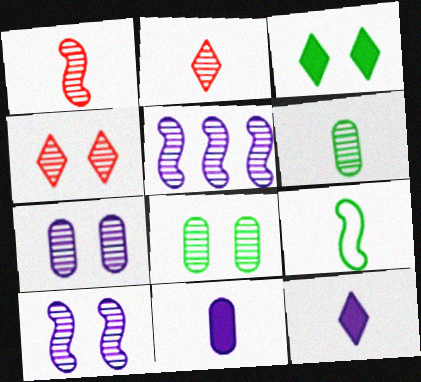[[2, 5, 8], 
[2, 9, 11], 
[4, 5, 6], 
[4, 8, 10]]